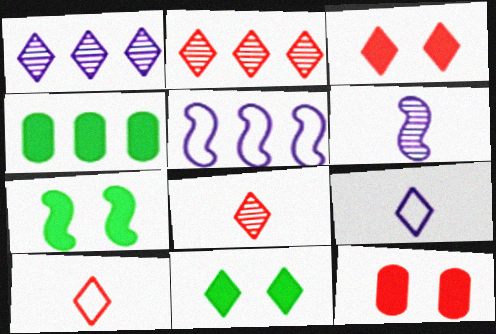[[1, 10, 11], 
[2, 3, 10], 
[2, 4, 5], 
[2, 9, 11]]